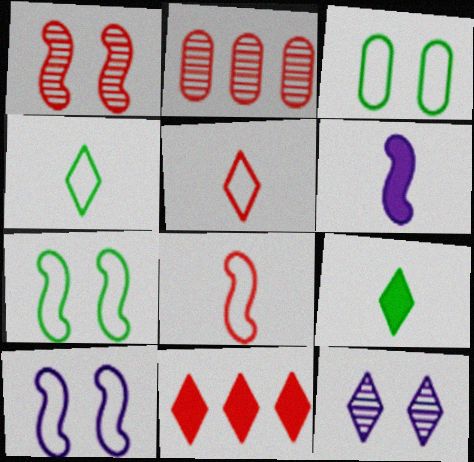[[2, 9, 10], 
[4, 11, 12]]